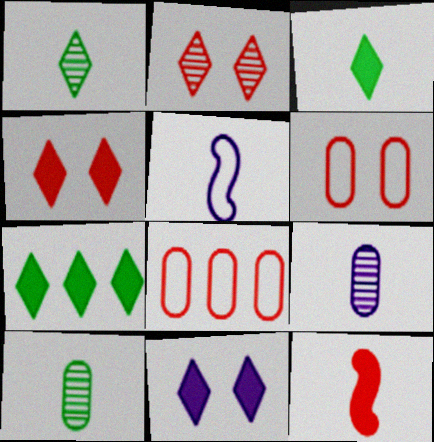[[2, 8, 12]]